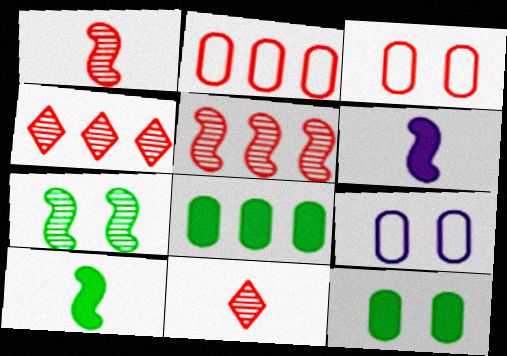[[4, 9, 10]]